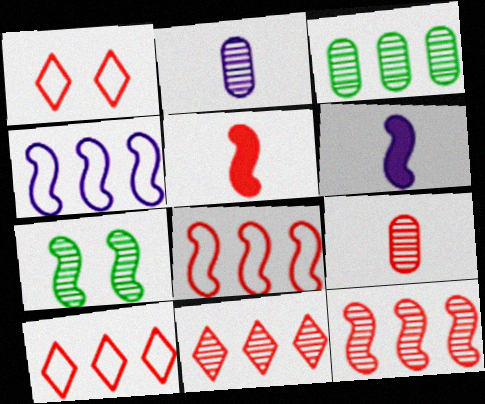[[1, 3, 6], 
[2, 7, 11], 
[4, 5, 7], 
[6, 7, 8]]